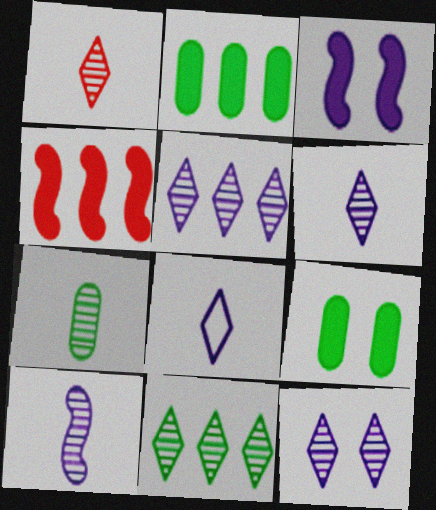[[1, 7, 10], 
[1, 11, 12], 
[5, 6, 12]]